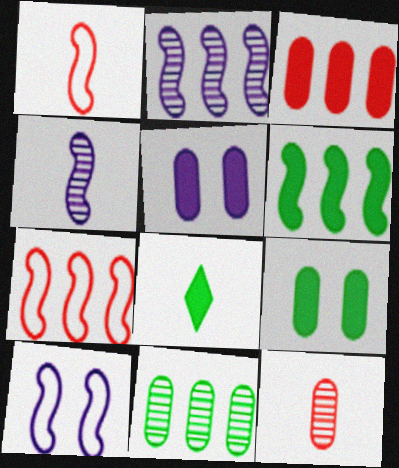[[2, 6, 7], 
[6, 8, 9]]